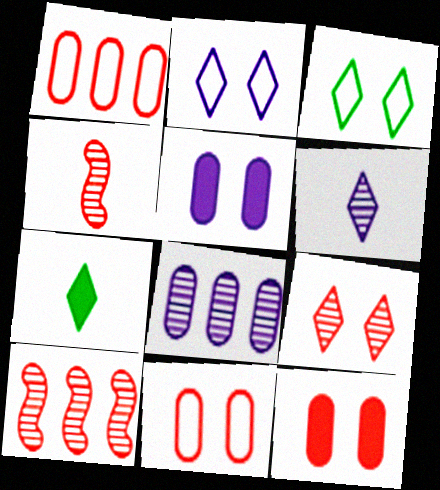[]